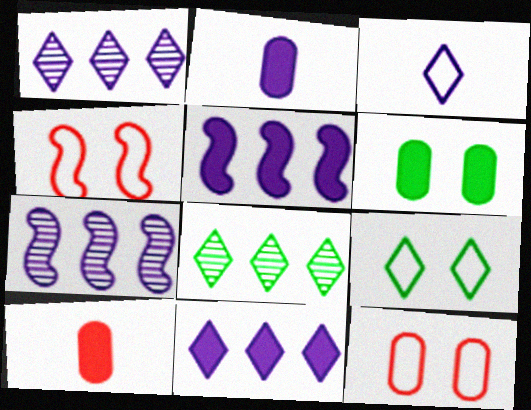[[2, 4, 8], 
[7, 9, 10]]